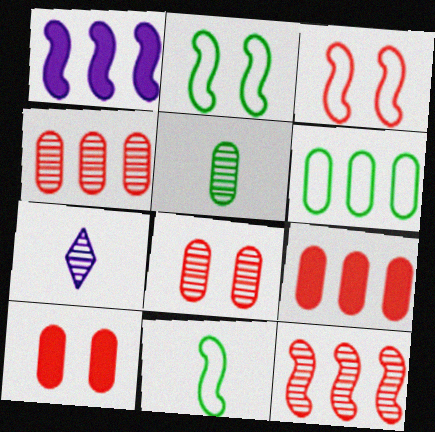[[2, 7, 9]]